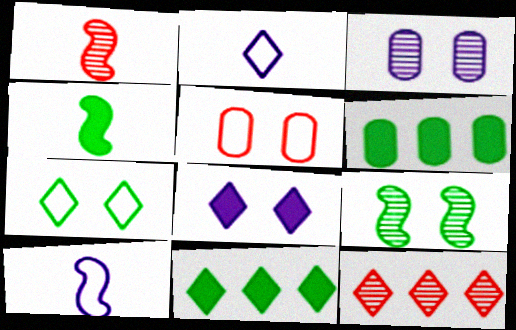[[1, 4, 10], 
[5, 8, 9]]